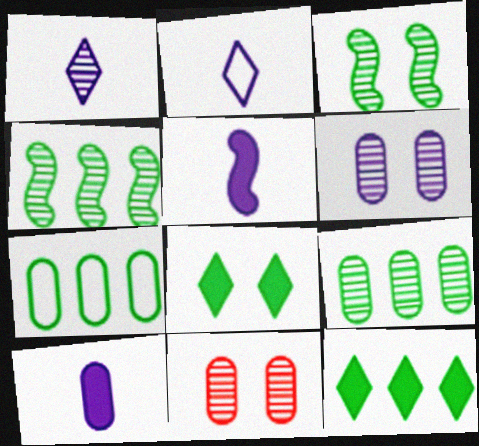[[1, 4, 11], 
[4, 7, 12], 
[7, 10, 11]]